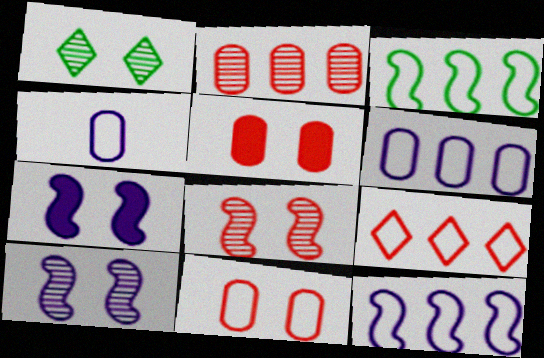[[1, 7, 11], 
[3, 6, 9]]